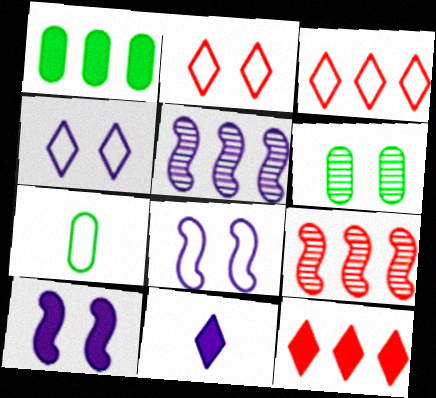[[1, 3, 5], 
[1, 6, 7], 
[2, 6, 10], 
[3, 7, 8]]